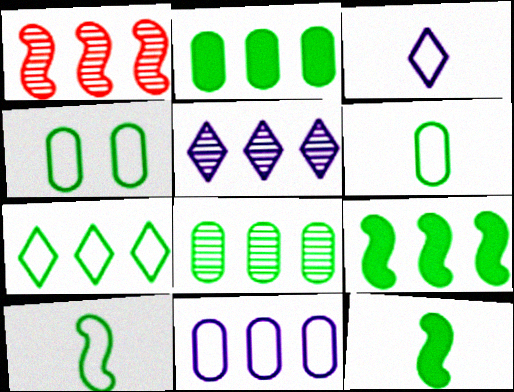[[1, 5, 8], 
[4, 7, 10], 
[7, 8, 9]]